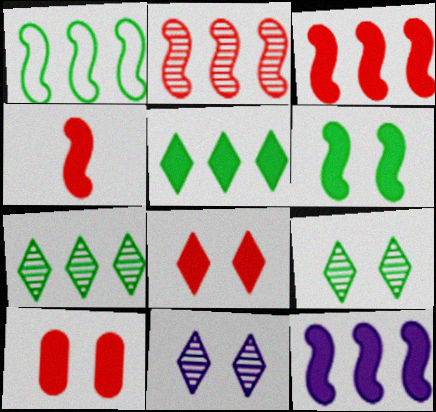[[1, 2, 12], 
[4, 6, 12]]